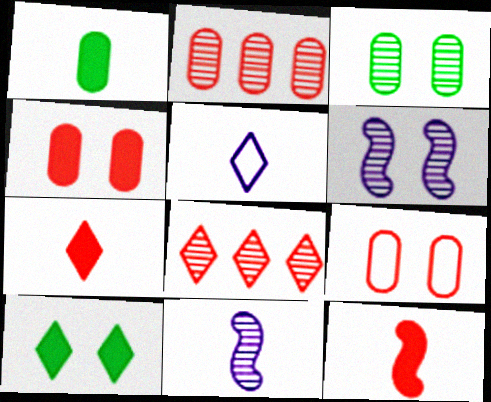[[3, 8, 11], 
[5, 8, 10], 
[6, 9, 10], 
[8, 9, 12]]